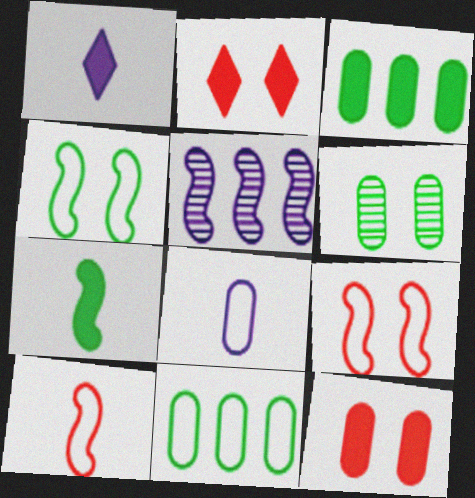[[5, 7, 9]]